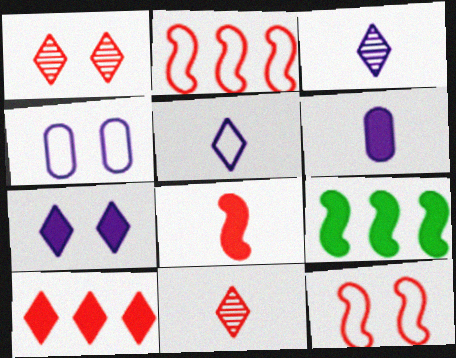[[4, 9, 11]]